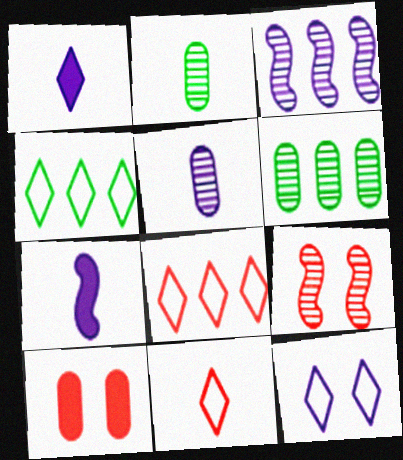[[2, 7, 11], 
[4, 11, 12]]